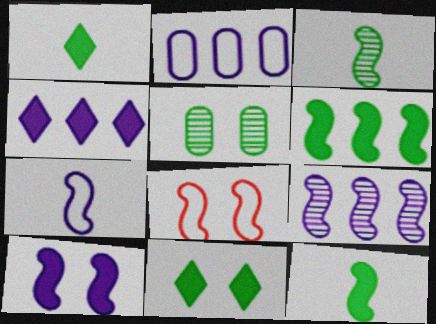[[2, 4, 9], 
[7, 9, 10], 
[8, 9, 12]]